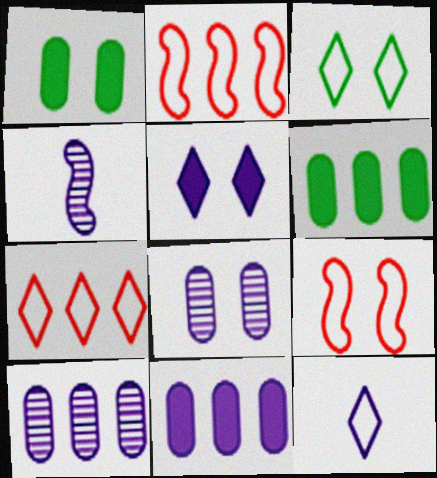[[1, 4, 7], 
[3, 7, 12]]